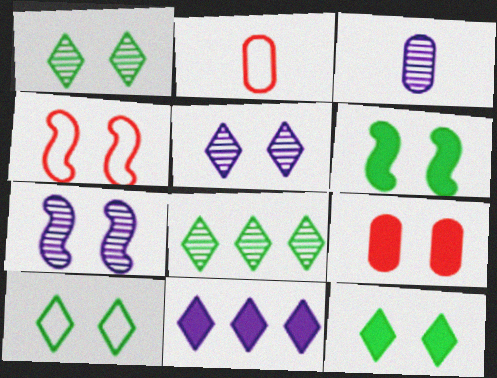[[1, 10, 12], 
[4, 6, 7], 
[7, 9, 10]]